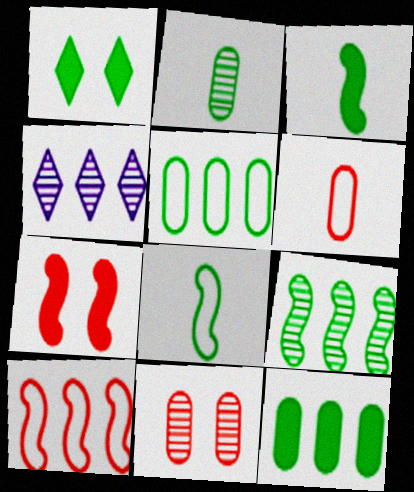[[1, 3, 12], 
[4, 10, 12]]